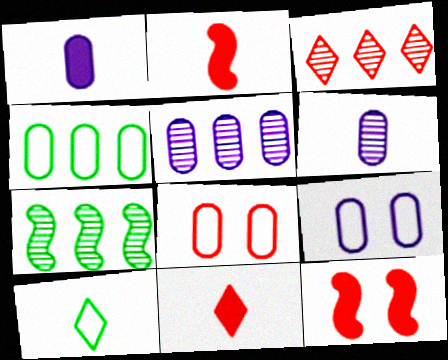[[1, 5, 9], 
[2, 3, 8], 
[2, 6, 10], 
[3, 5, 7], 
[5, 10, 12], 
[7, 9, 11]]